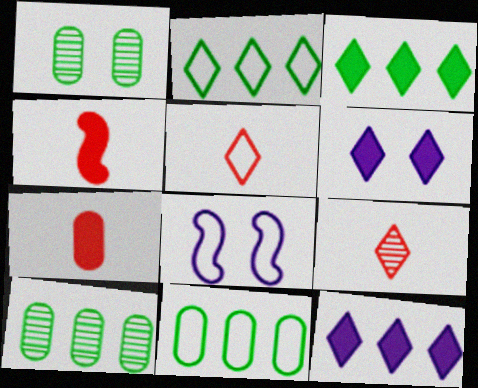[[2, 6, 9], 
[5, 8, 11]]